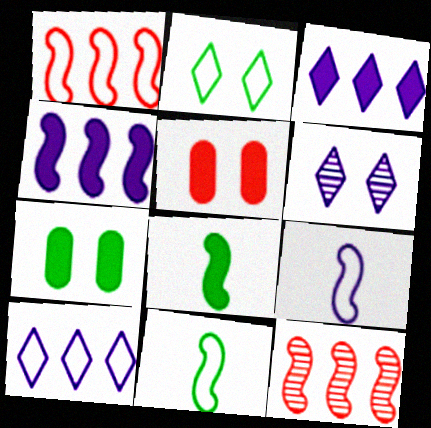[[3, 5, 8]]